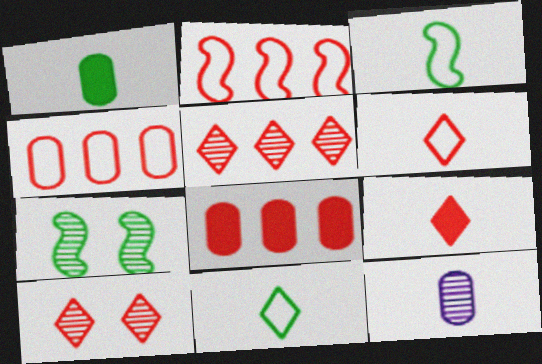[[2, 5, 8], 
[3, 9, 12], 
[5, 7, 12]]